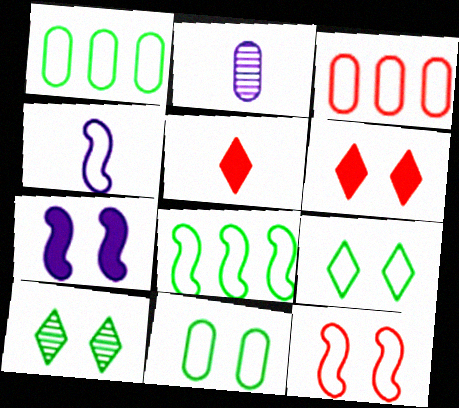[[2, 6, 8], 
[3, 4, 9], 
[4, 8, 12]]